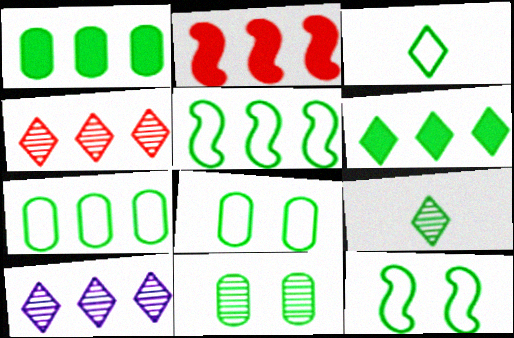[[1, 9, 12], 
[2, 7, 10], 
[3, 5, 8], 
[3, 7, 12]]